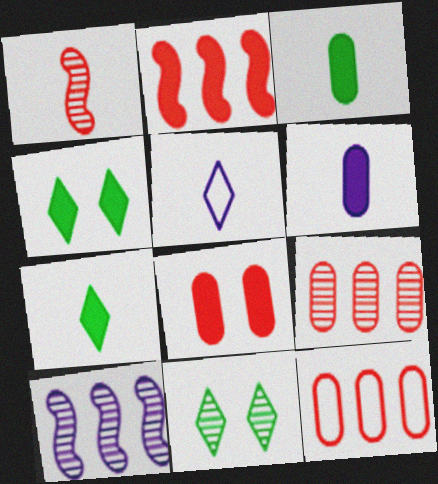[[1, 3, 5], 
[2, 4, 6]]